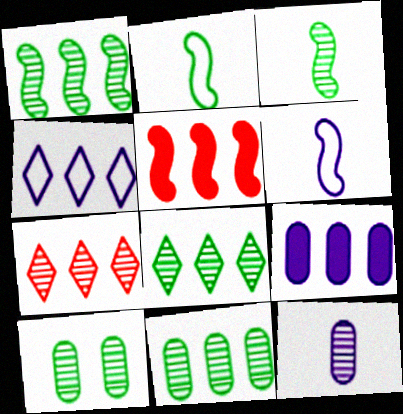[[1, 8, 11], 
[3, 8, 10], 
[4, 5, 11]]